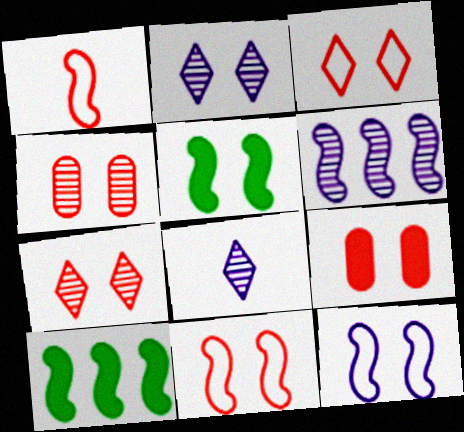[[1, 5, 6], 
[7, 9, 11]]